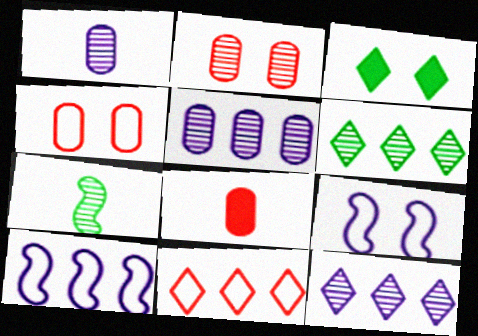[[2, 3, 9], 
[2, 7, 12], 
[6, 8, 9]]